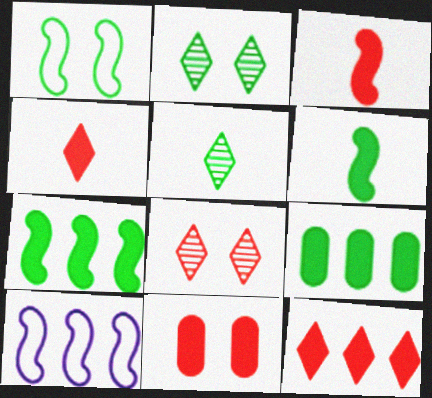[[1, 5, 9], 
[3, 11, 12], 
[5, 10, 11]]